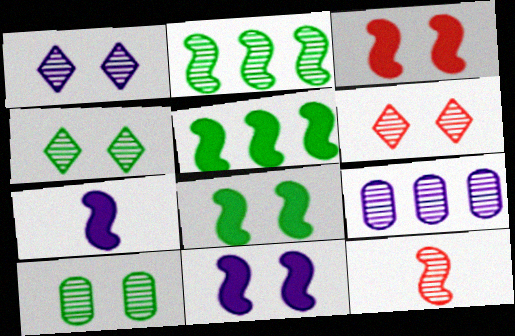[[1, 4, 6], 
[3, 5, 7], 
[3, 8, 11], 
[4, 9, 12]]